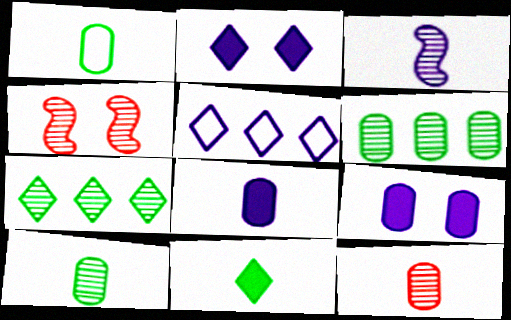[[1, 8, 12], 
[3, 5, 9]]